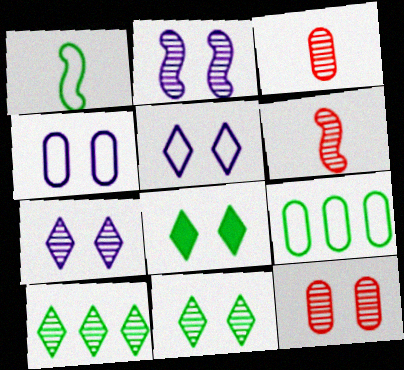[[2, 3, 10], 
[2, 11, 12]]